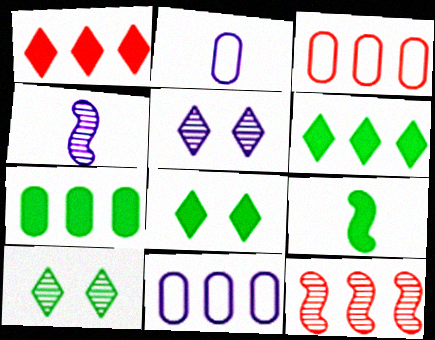[[1, 3, 12], 
[2, 8, 12], 
[3, 4, 8], 
[3, 5, 9], 
[6, 11, 12], 
[7, 8, 9]]